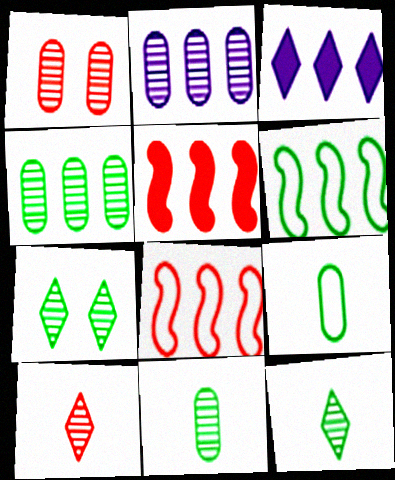[[1, 2, 11], 
[3, 4, 8]]